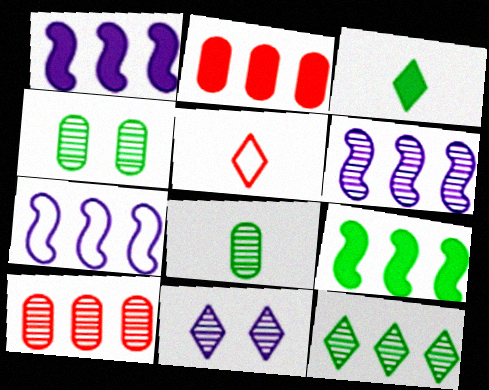[[1, 4, 5], 
[1, 6, 7], 
[2, 7, 12], 
[6, 10, 12]]